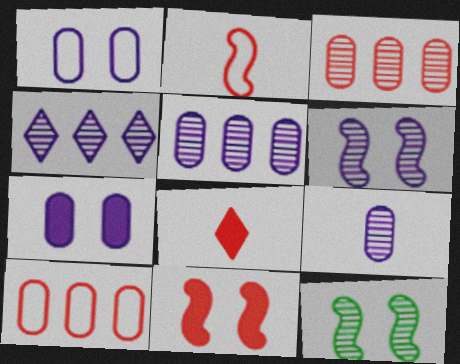[[4, 6, 9]]